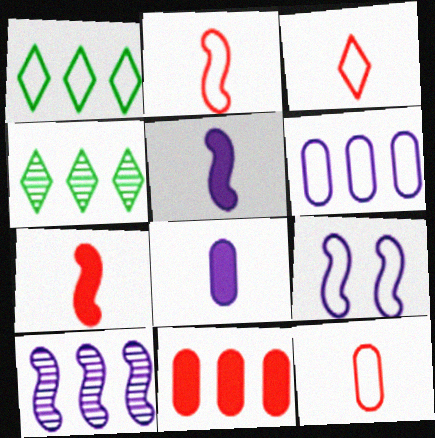[[1, 9, 12], 
[1, 10, 11], 
[2, 3, 12], 
[5, 9, 10]]